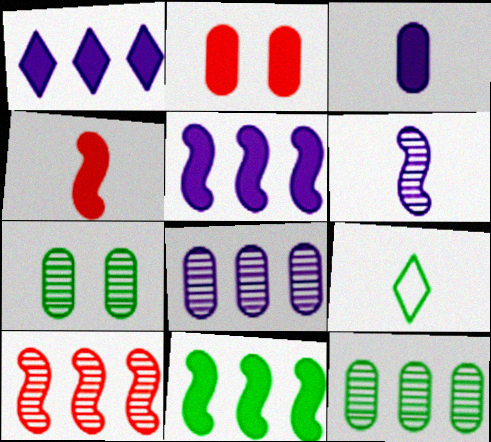[[7, 9, 11]]